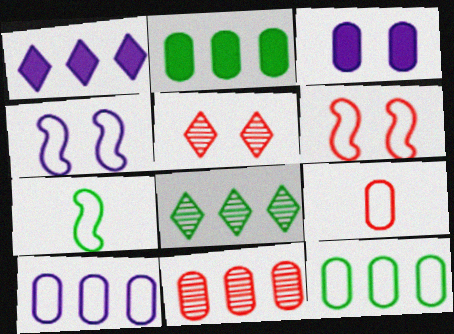[[2, 10, 11]]